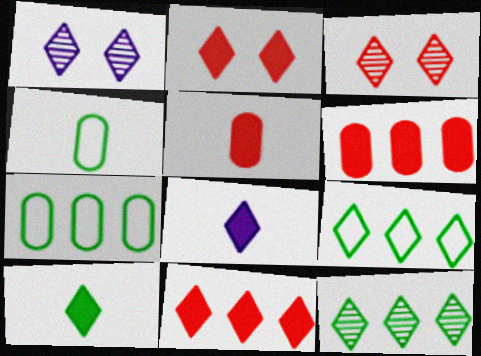[[3, 8, 9]]